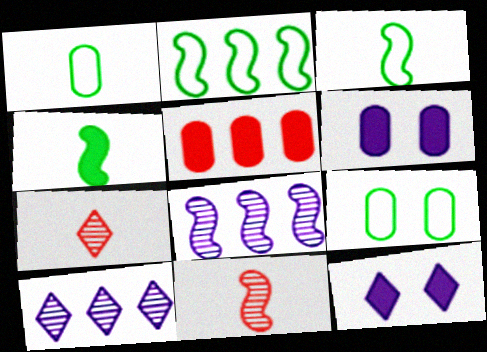[[2, 5, 10], 
[2, 6, 7], 
[4, 5, 12]]